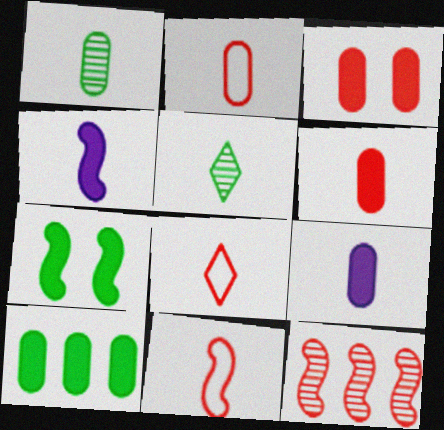[[1, 2, 9], 
[1, 4, 8], 
[2, 4, 5], 
[2, 8, 11], 
[3, 8, 12], 
[3, 9, 10], 
[5, 9, 11]]